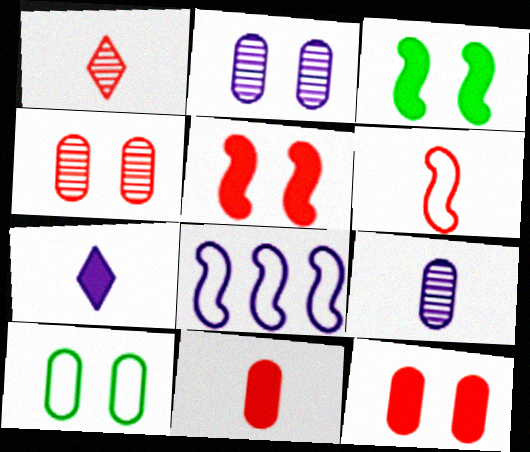[[1, 6, 11], 
[2, 7, 8], 
[2, 10, 12]]